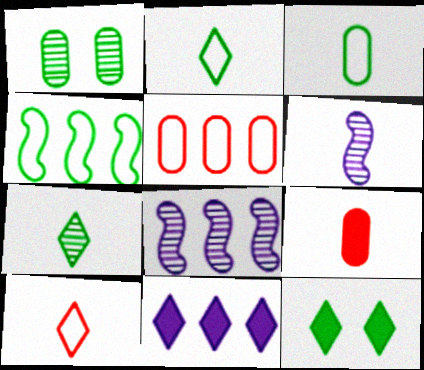[[2, 6, 9], 
[5, 6, 12]]